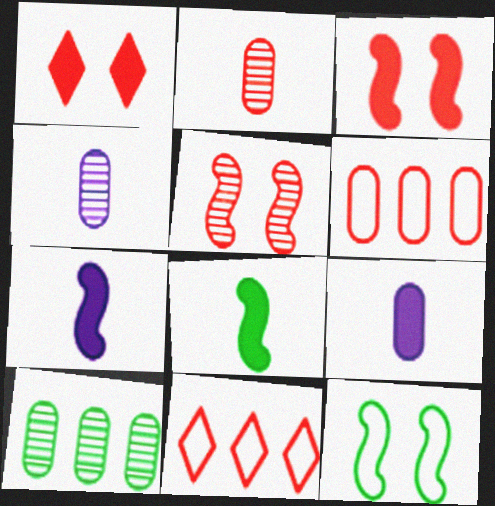[[2, 3, 11]]